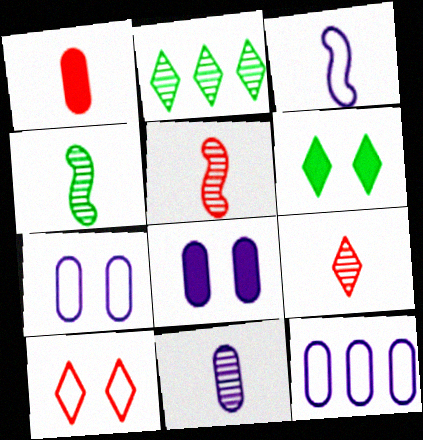[[4, 9, 11], 
[5, 6, 12], 
[8, 11, 12]]